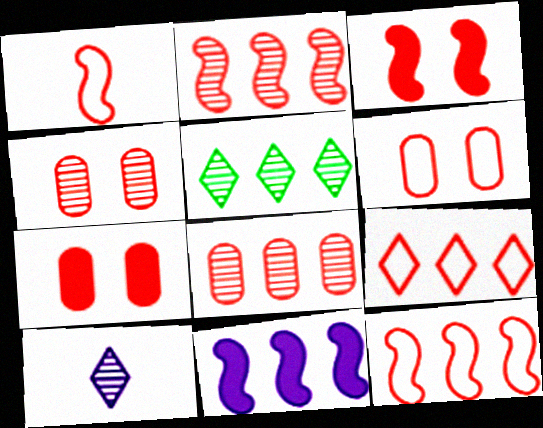[[1, 2, 3], 
[1, 6, 9], 
[4, 6, 7]]